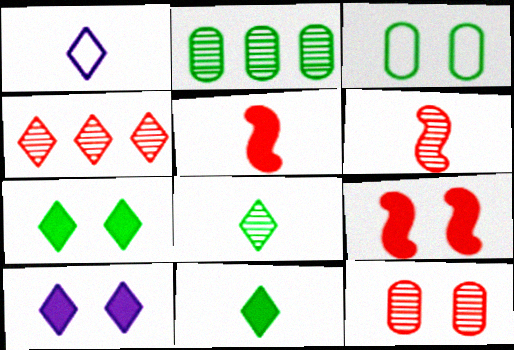[[1, 2, 9], 
[1, 4, 7], 
[4, 6, 12]]